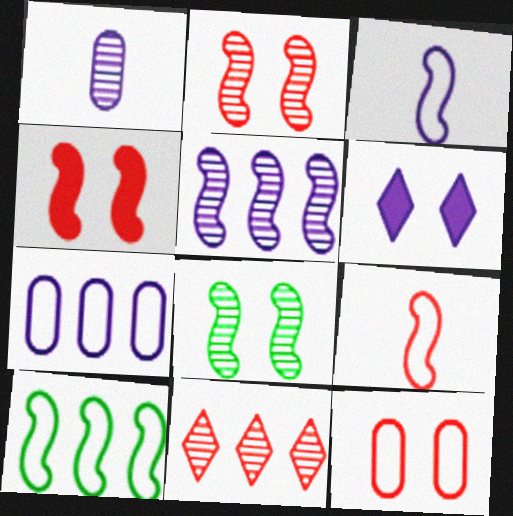[[1, 8, 11], 
[6, 8, 12]]